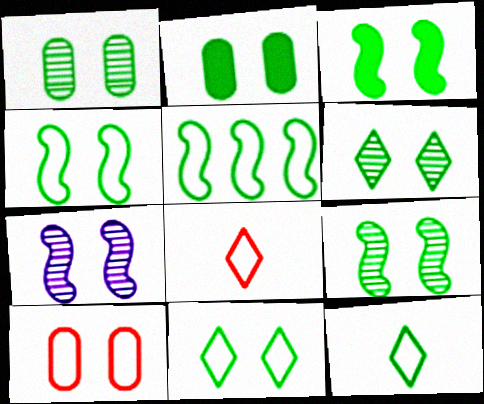[[1, 3, 11], 
[1, 6, 9], 
[2, 4, 6], 
[2, 9, 11], 
[3, 4, 9]]